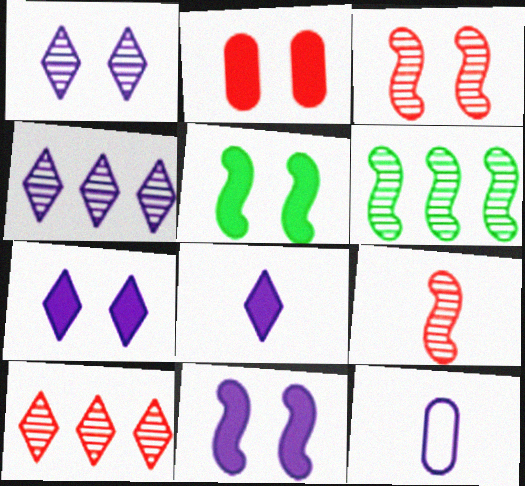[[2, 5, 7], 
[4, 11, 12], 
[5, 10, 12]]